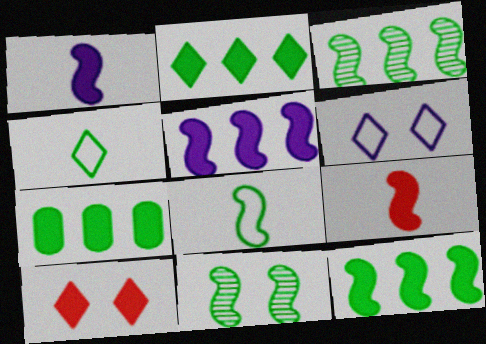[[1, 7, 10], 
[2, 7, 12], 
[4, 7, 11], 
[8, 11, 12]]